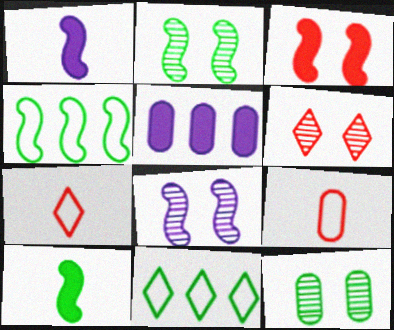[[2, 4, 10], 
[2, 5, 7], 
[5, 9, 12], 
[6, 8, 12], 
[10, 11, 12]]